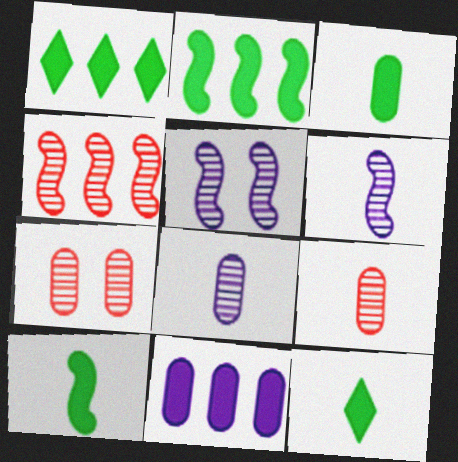[[3, 10, 12]]